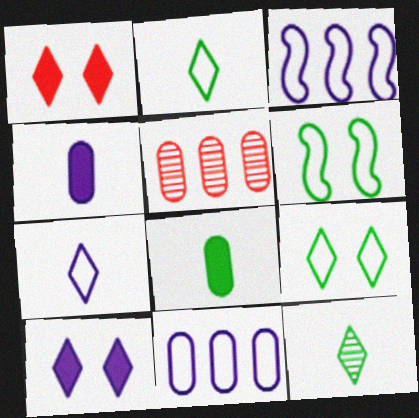[]